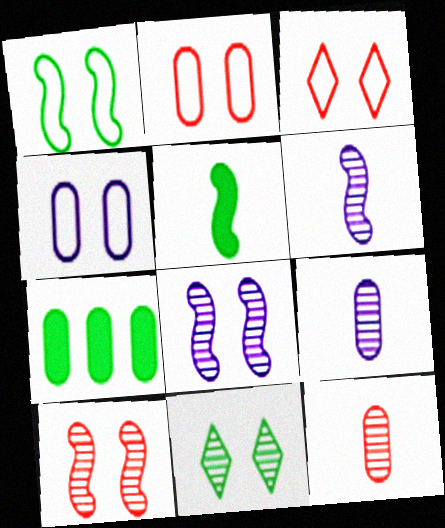[[1, 3, 4], 
[2, 7, 9], 
[3, 6, 7], 
[4, 7, 12]]